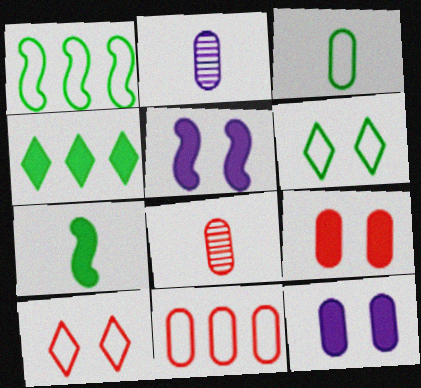[[1, 3, 6], 
[8, 9, 11]]